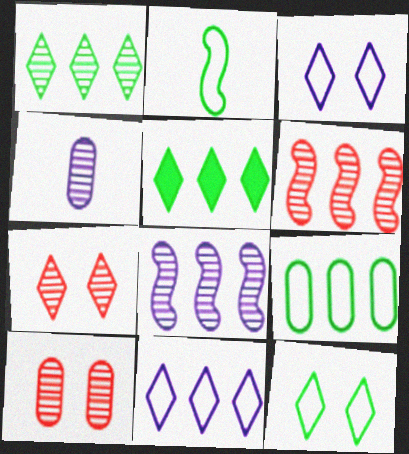[[2, 9, 12]]